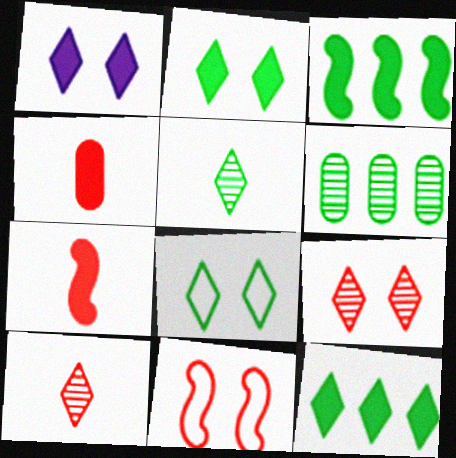[[1, 3, 4], 
[1, 8, 9], 
[5, 8, 12]]